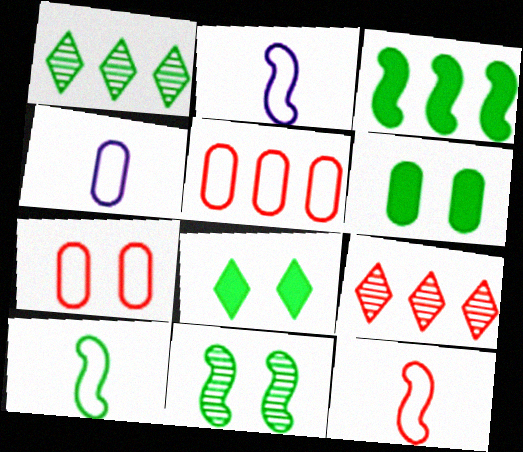[[1, 6, 10], 
[2, 6, 9], 
[2, 10, 12], 
[3, 10, 11]]